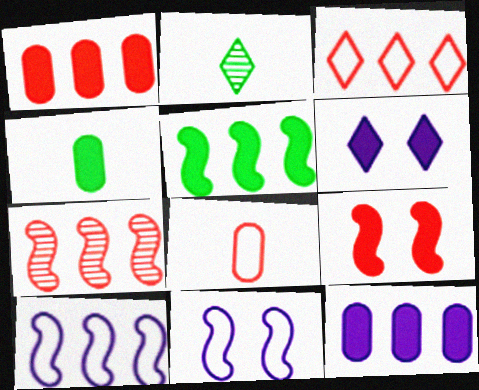[[1, 2, 11], 
[1, 3, 7], 
[2, 3, 6], 
[5, 7, 10]]